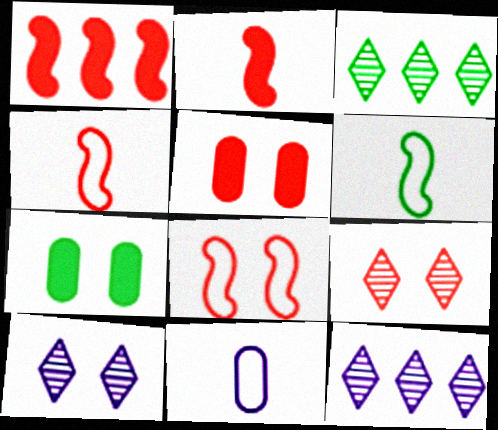[[3, 6, 7], 
[4, 7, 12], 
[5, 6, 12], 
[5, 8, 9], 
[7, 8, 10]]